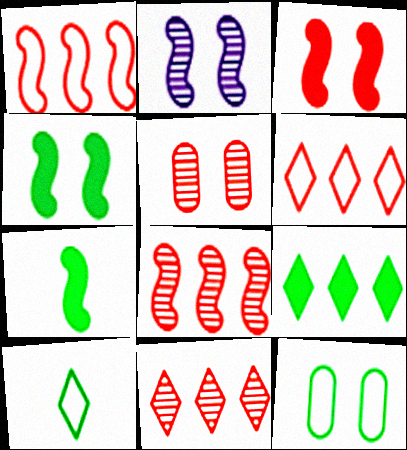[[1, 2, 7]]